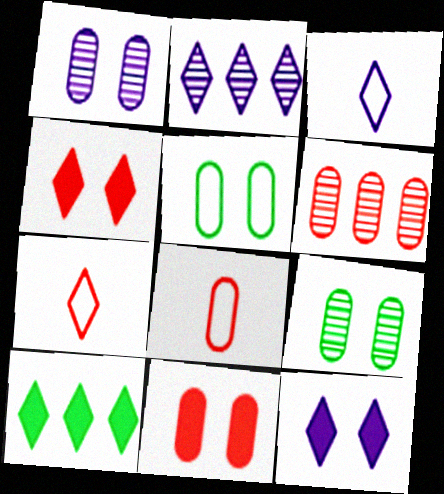[[1, 5, 11], 
[2, 3, 12], 
[6, 8, 11]]